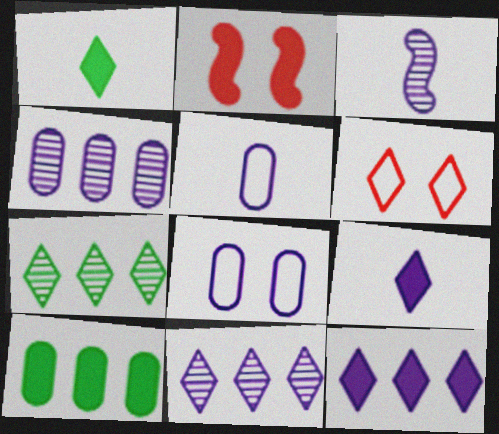[[1, 6, 11], 
[2, 5, 7], 
[2, 9, 10], 
[3, 5, 9], 
[3, 6, 10], 
[3, 8, 12], 
[6, 7, 9]]